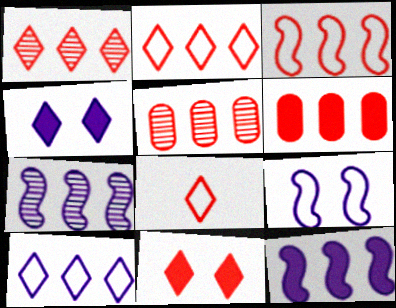[[1, 3, 6], 
[1, 8, 11]]